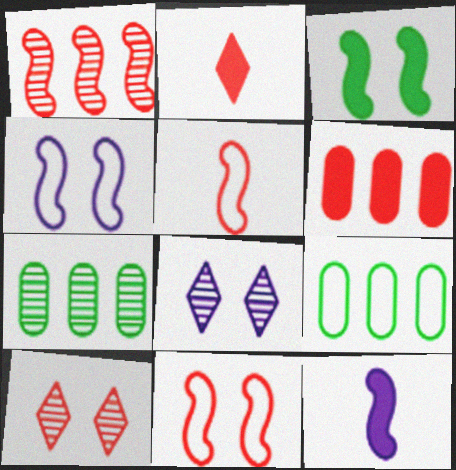[[2, 4, 7], 
[5, 6, 10], 
[9, 10, 12]]